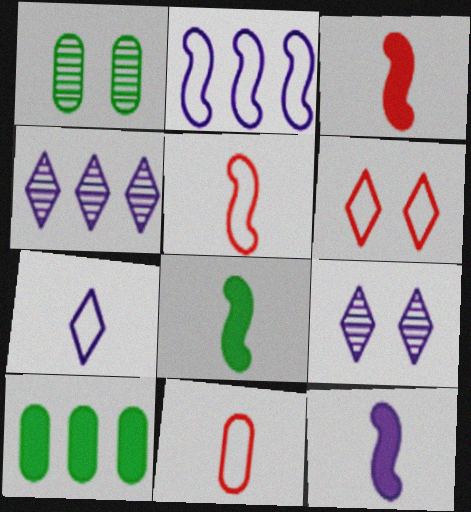[[3, 8, 12], 
[5, 9, 10]]